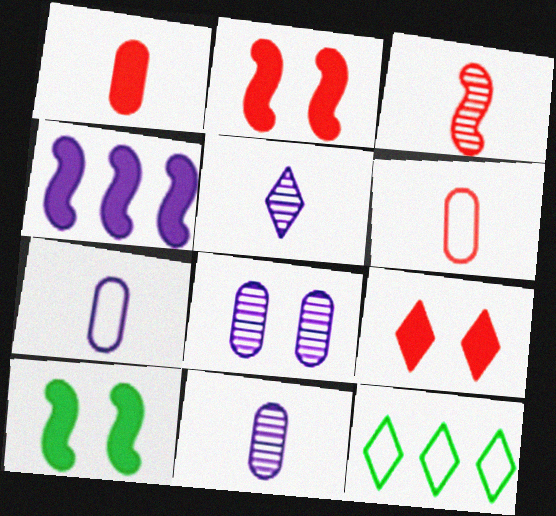[[2, 11, 12], 
[5, 9, 12]]